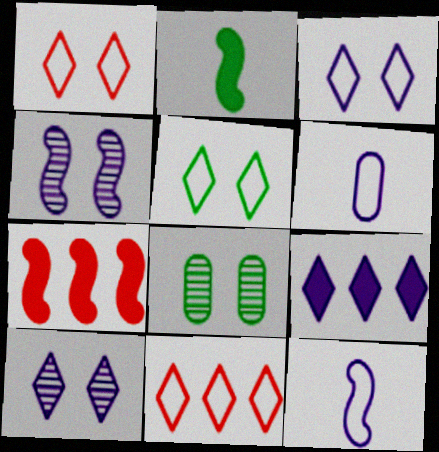[[1, 3, 5], 
[4, 6, 9]]